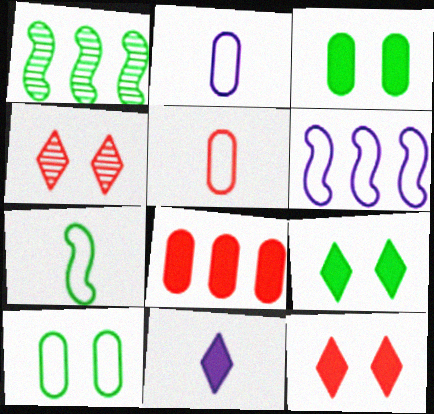[[1, 2, 12]]